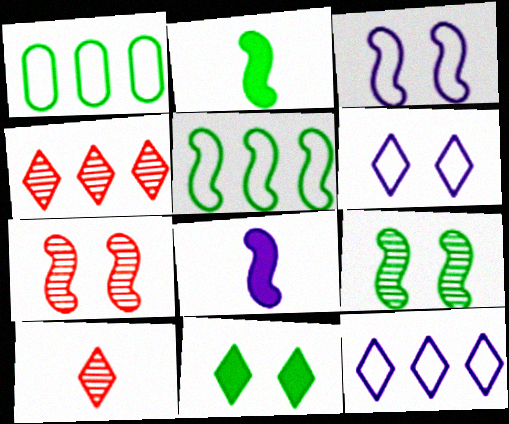[[2, 5, 9], 
[5, 7, 8], 
[10, 11, 12]]